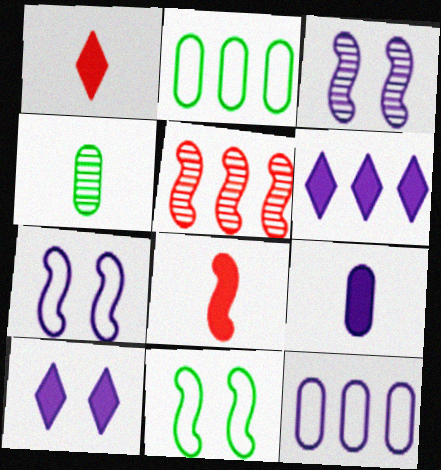[[1, 2, 3], 
[2, 5, 6]]